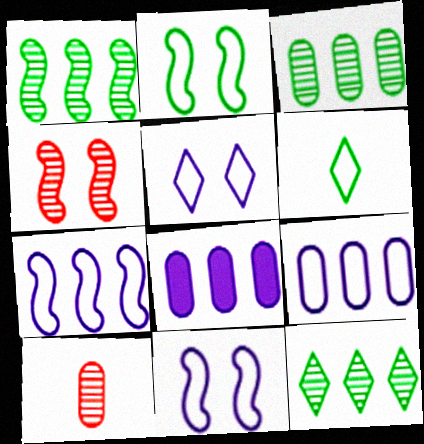[[1, 3, 12], 
[4, 6, 8]]